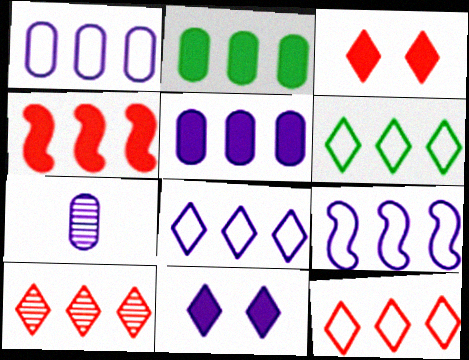[[1, 8, 9], 
[2, 9, 10], 
[6, 8, 12], 
[7, 9, 11]]